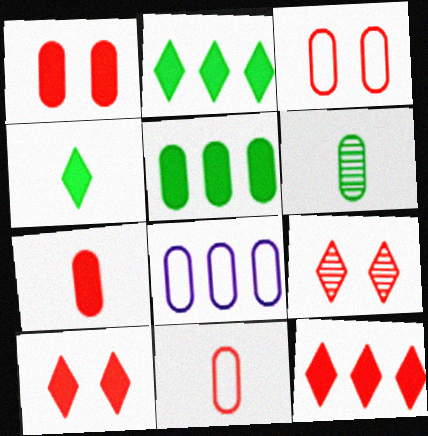[[1, 6, 8]]